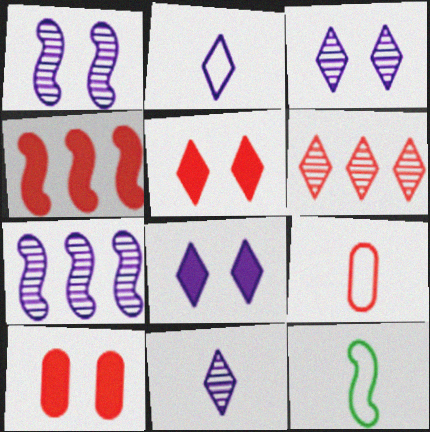[[1, 4, 12], 
[2, 9, 12]]